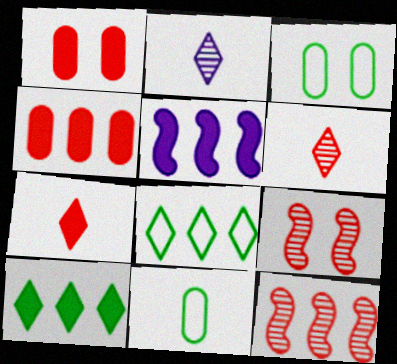[[3, 5, 6], 
[4, 5, 10]]